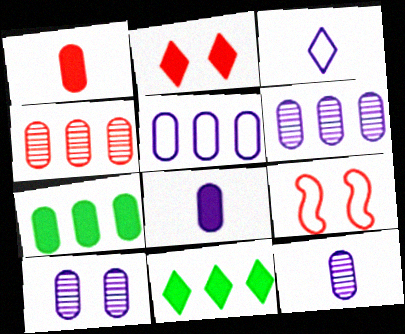[[4, 5, 7], 
[5, 8, 10], 
[6, 10, 12], 
[9, 11, 12]]